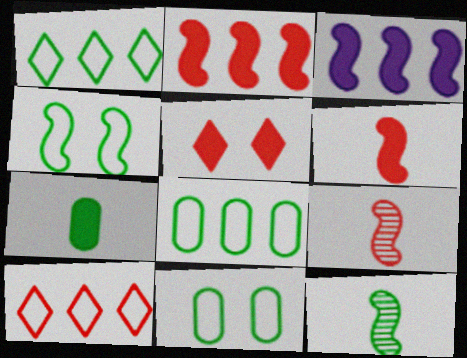[[3, 4, 9], 
[3, 5, 7]]